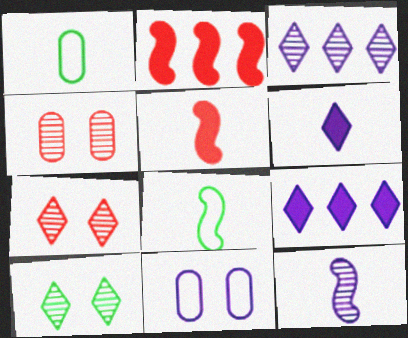[[4, 8, 9], 
[5, 8, 12], 
[9, 11, 12]]